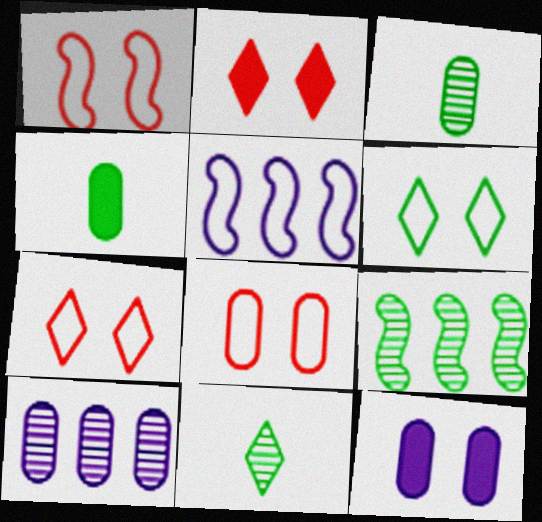[[1, 7, 8], 
[2, 3, 5], 
[4, 6, 9], 
[4, 8, 10]]